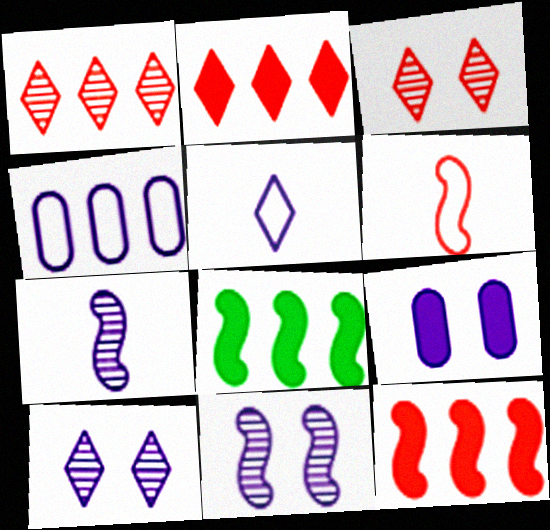[[1, 4, 8], 
[6, 8, 11]]